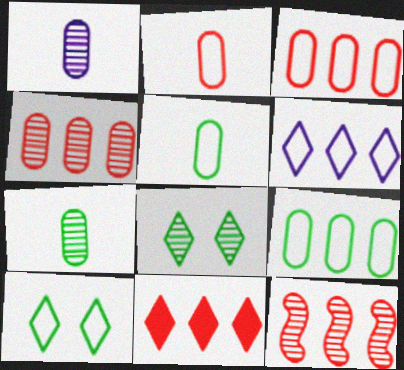[[1, 8, 12], 
[3, 11, 12]]